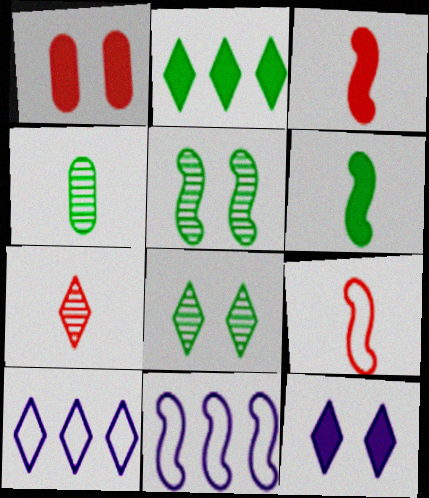[[3, 5, 11]]